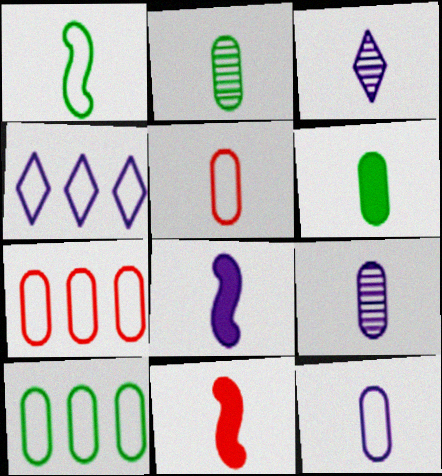[[3, 8, 12], 
[5, 6, 9]]